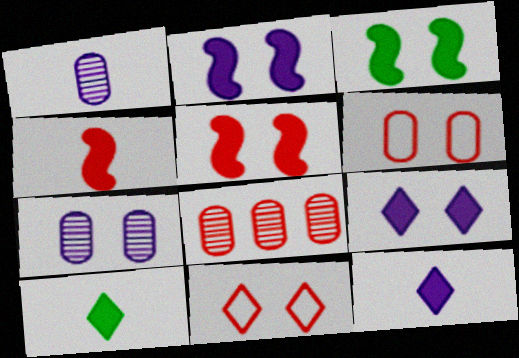[[2, 3, 5], 
[3, 7, 11], 
[4, 8, 11]]